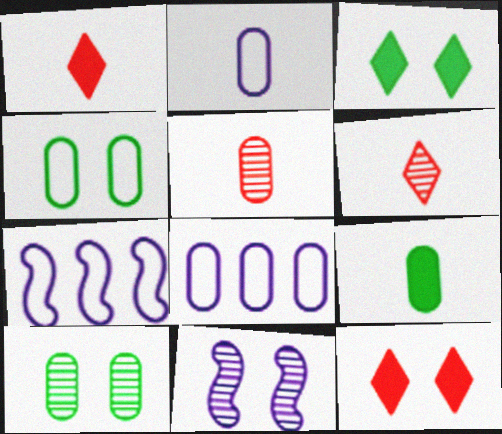[[1, 7, 10], 
[2, 5, 9], 
[3, 5, 7], 
[4, 11, 12]]